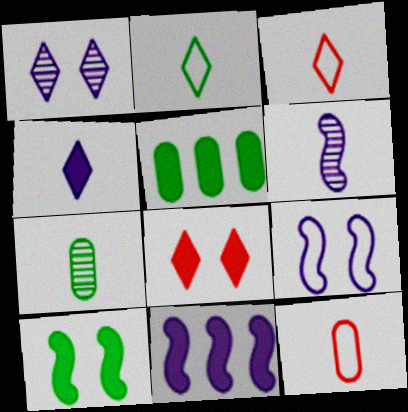[[6, 9, 11]]